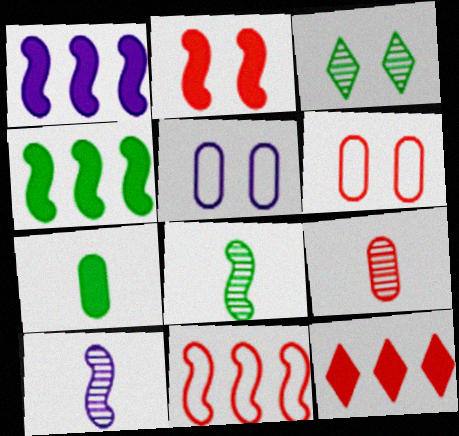[[2, 3, 5], 
[5, 8, 12]]